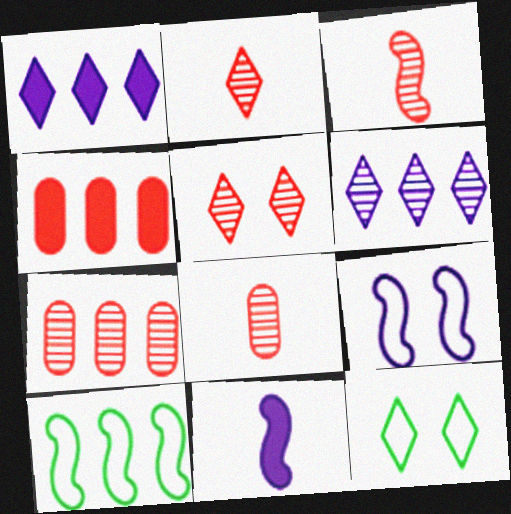[[1, 2, 12], 
[1, 7, 10], 
[2, 3, 8], 
[3, 5, 7], 
[4, 6, 10], 
[7, 11, 12]]